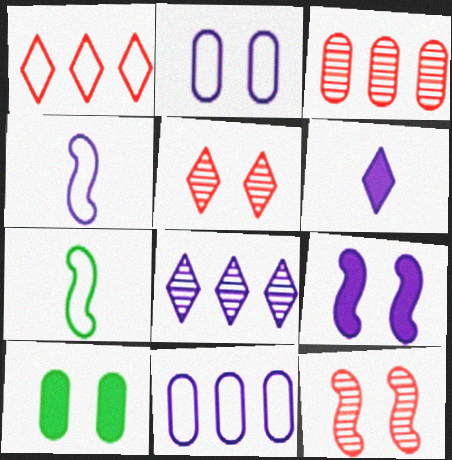[[1, 2, 7]]